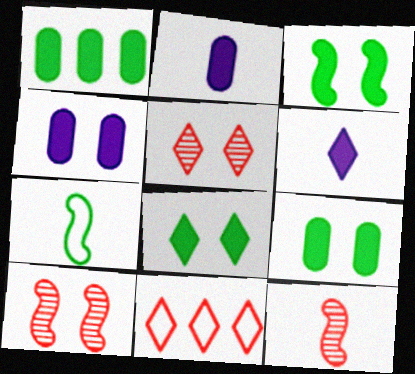[[3, 8, 9]]